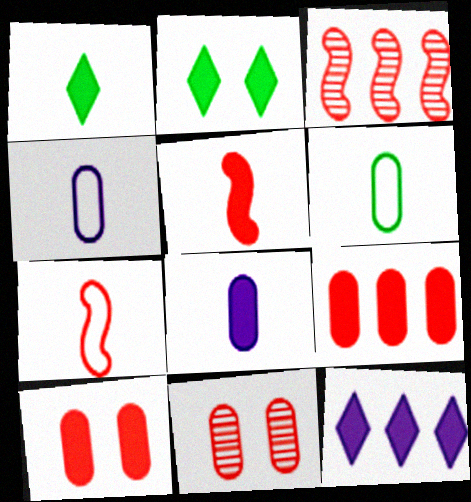[[1, 5, 8], 
[2, 3, 4]]